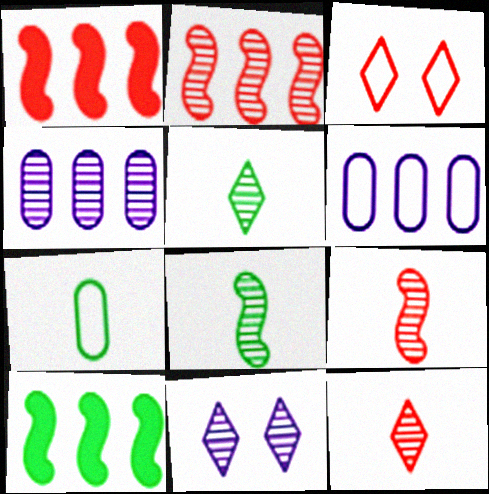[[1, 7, 11]]